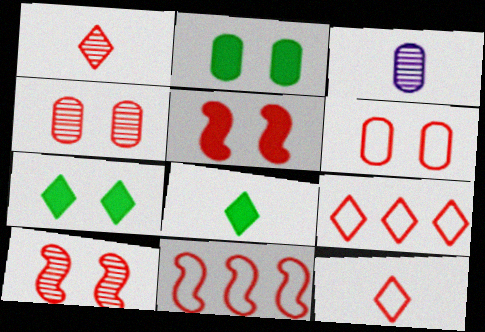[[3, 7, 11], 
[6, 11, 12]]